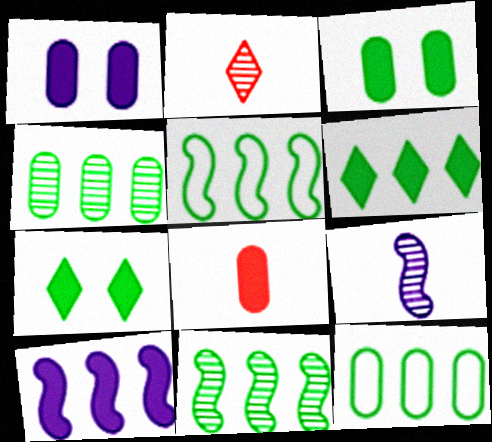[[1, 2, 5], 
[4, 5, 6], 
[6, 11, 12], 
[7, 8, 10]]